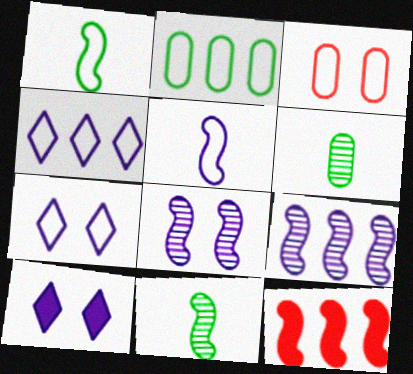[[1, 3, 4], 
[1, 8, 12], 
[6, 7, 12]]